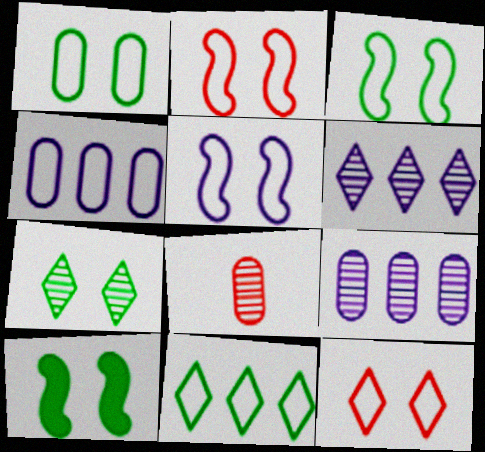[[1, 5, 12], 
[1, 7, 10], 
[2, 3, 5]]